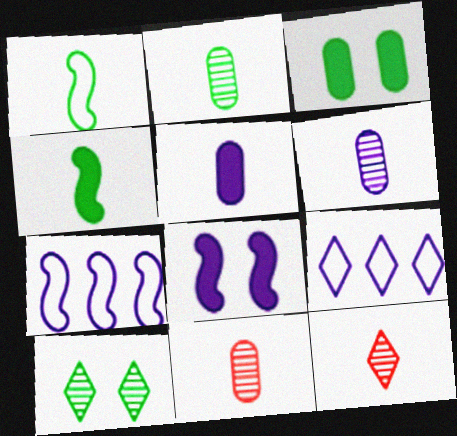[[1, 5, 12], 
[2, 6, 11], 
[3, 7, 12], 
[6, 8, 9]]